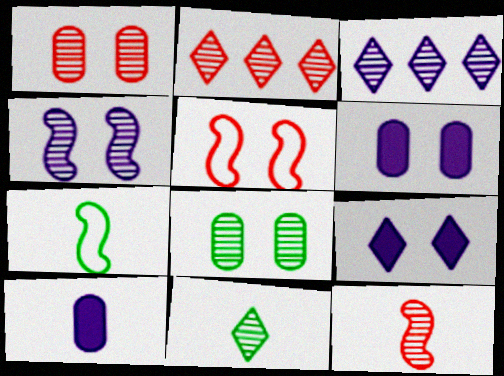[[1, 2, 12], 
[2, 6, 7], 
[3, 8, 12], 
[5, 8, 9]]